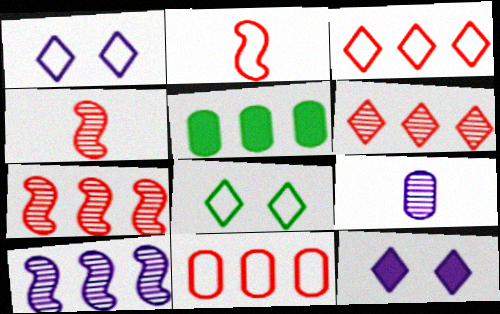[[1, 4, 5], 
[3, 5, 10]]